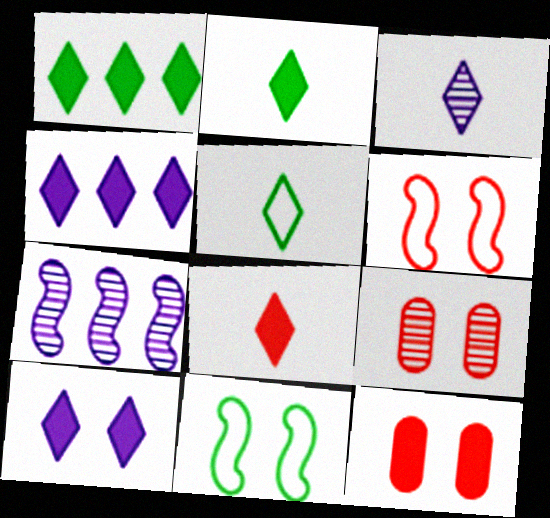[[1, 8, 10], 
[3, 5, 8], 
[5, 7, 12], 
[9, 10, 11]]